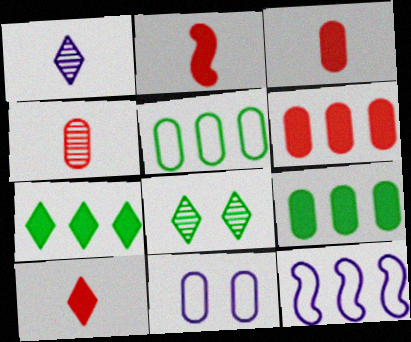[[2, 3, 10], 
[3, 8, 12], 
[4, 9, 11]]